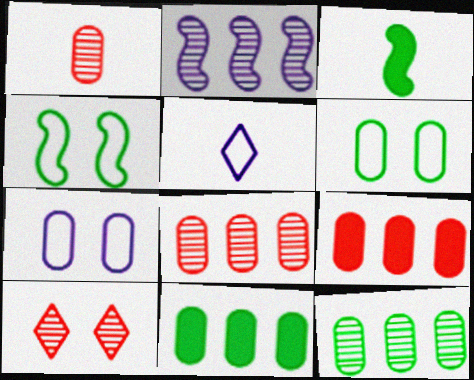[[1, 3, 5], 
[1, 7, 11]]